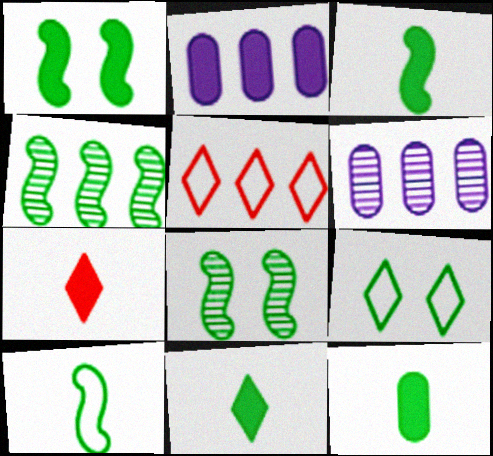[[1, 2, 7], 
[1, 4, 10], 
[2, 4, 5], 
[3, 11, 12], 
[4, 9, 12]]